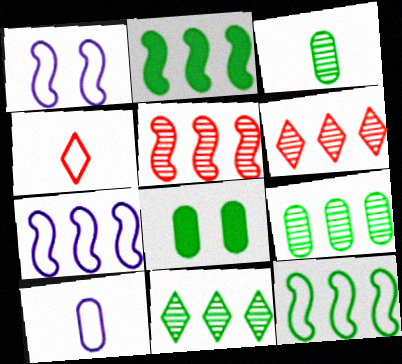[[2, 5, 7]]